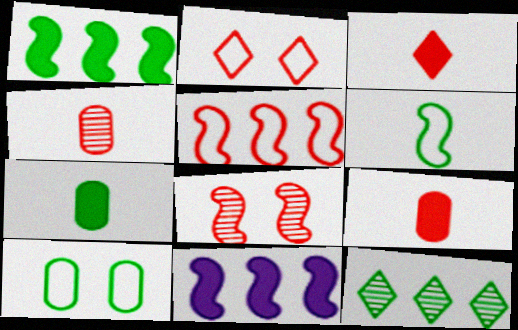[[6, 8, 11]]